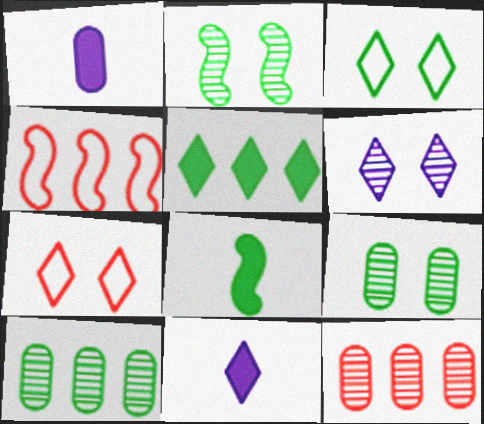[[3, 8, 10], 
[4, 9, 11]]